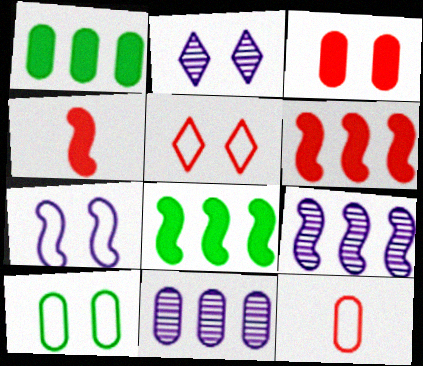[[2, 8, 12], 
[5, 7, 10]]